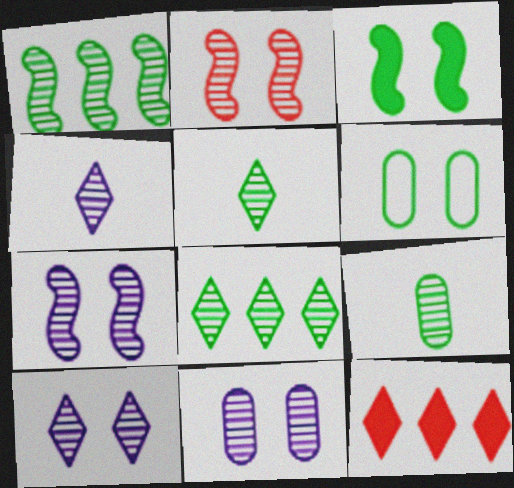[[7, 10, 11]]